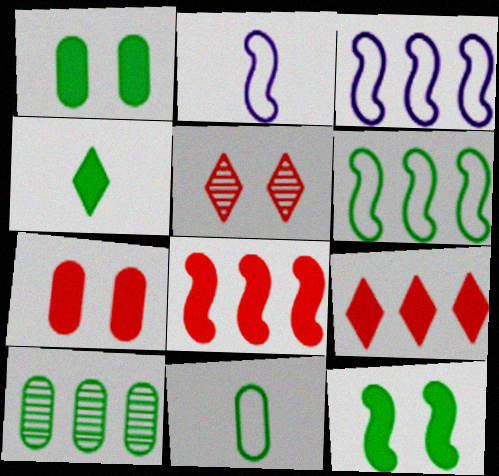[[1, 10, 11], 
[3, 9, 10]]